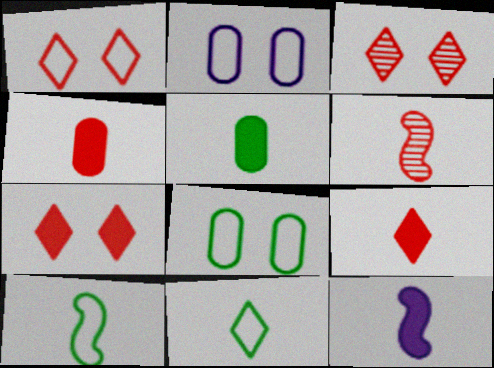[[1, 3, 7], 
[5, 9, 12], 
[6, 10, 12]]